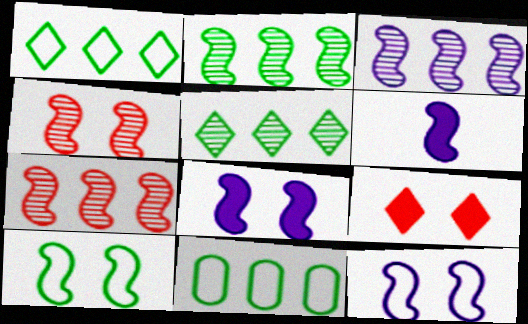[[2, 3, 7], 
[3, 6, 12], 
[4, 8, 10], 
[6, 7, 10]]